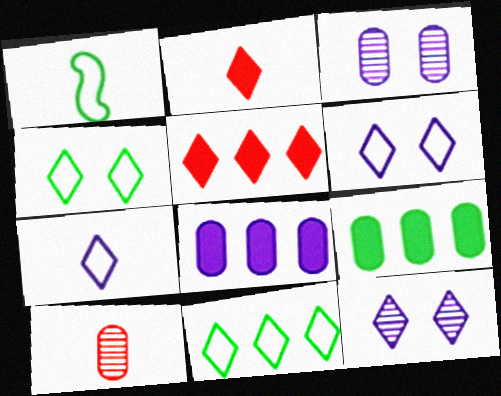[[1, 3, 5], 
[2, 11, 12]]